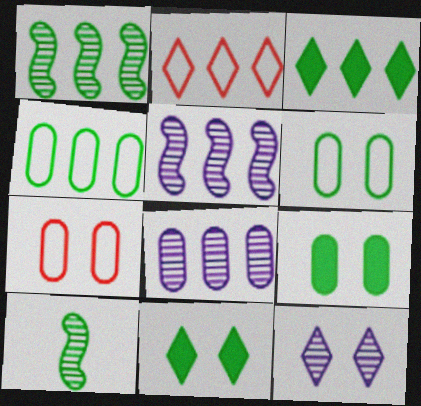[[1, 3, 4], 
[3, 6, 10], 
[4, 10, 11]]